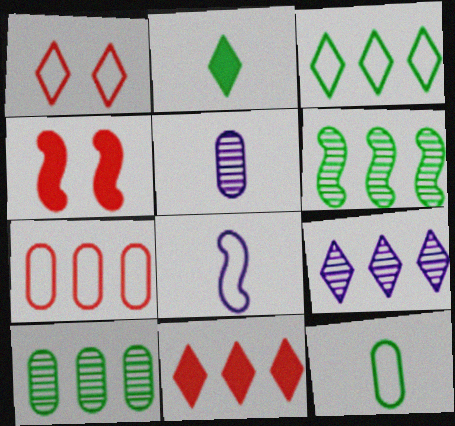[[1, 2, 9], 
[3, 4, 5], 
[3, 9, 11], 
[4, 6, 8], 
[4, 9, 12]]